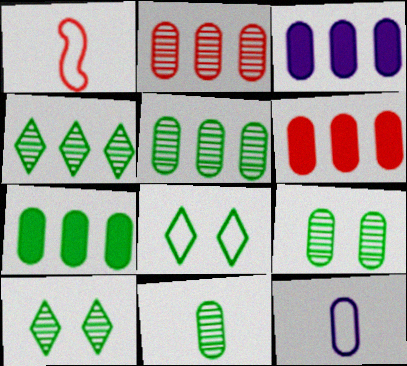[[1, 3, 10], 
[3, 6, 7], 
[5, 9, 11], 
[6, 9, 12]]